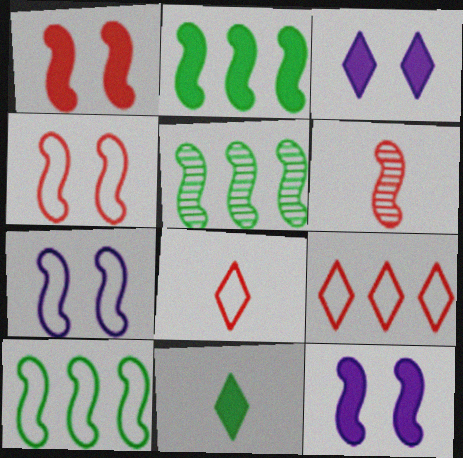[[2, 5, 10], 
[2, 6, 7], 
[6, 10, 12]]